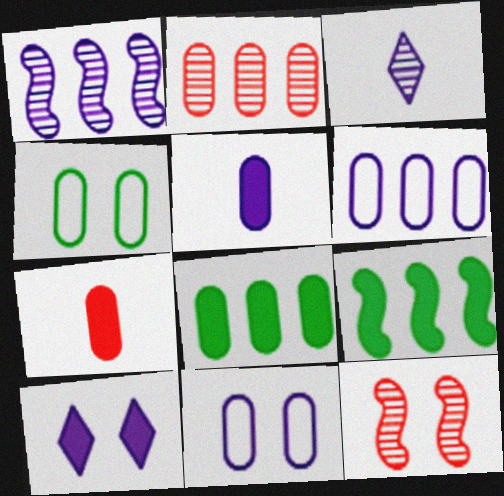[[2, 4, 5], 
[2, 6, 8], 
[4, 10, 12], 
[7, 9, 10]]